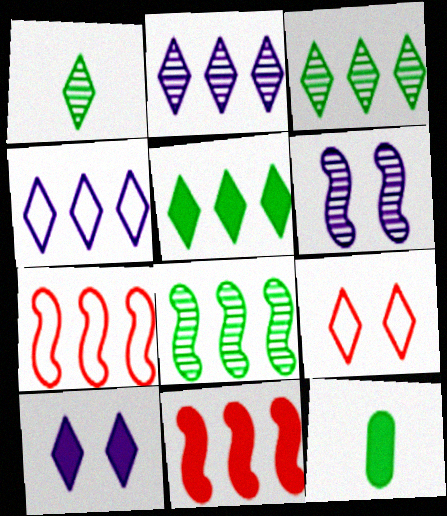[[10, 11, 12]]